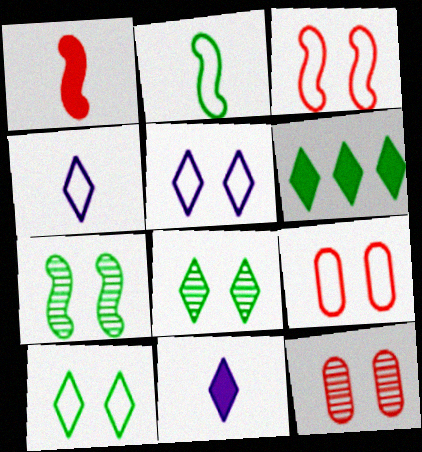[]